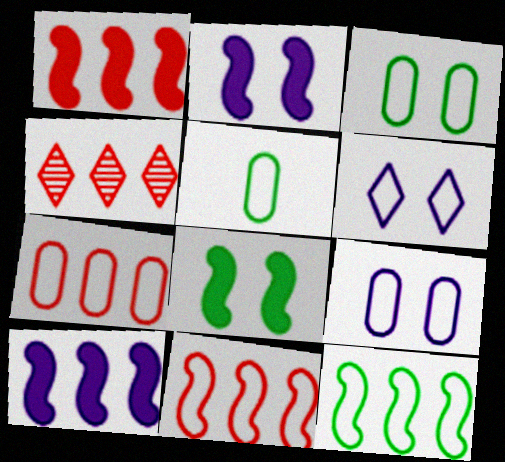[[1, 4, 7], 
[2, 4, 5], 
[5, 6, 11], 
[5, 7, 9]]